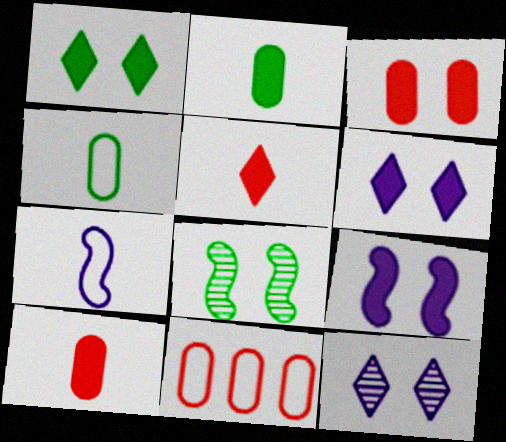[[1, 3, 9]]